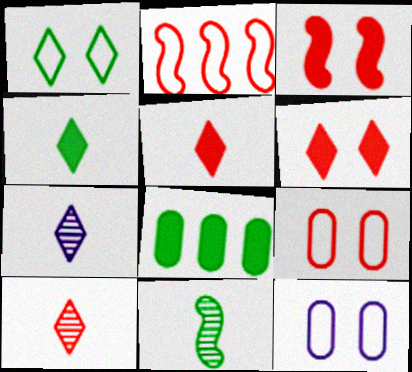[[1, 8, 11]]